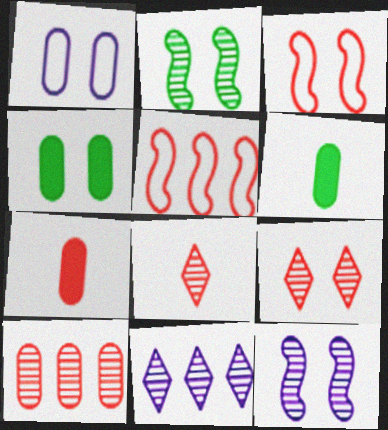[[1, 6, 10], 
[3, 6, 11], 
[5, 7, 9]]